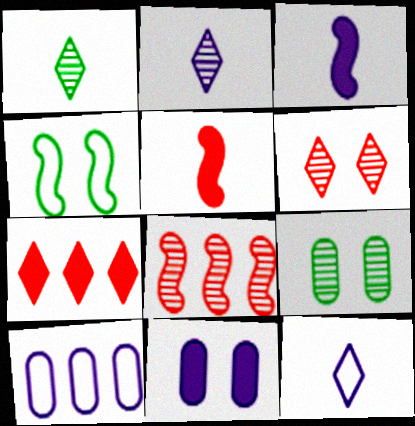[[2, 8, 9], 
[3, 4, 8], 
[4, 6, 11]]